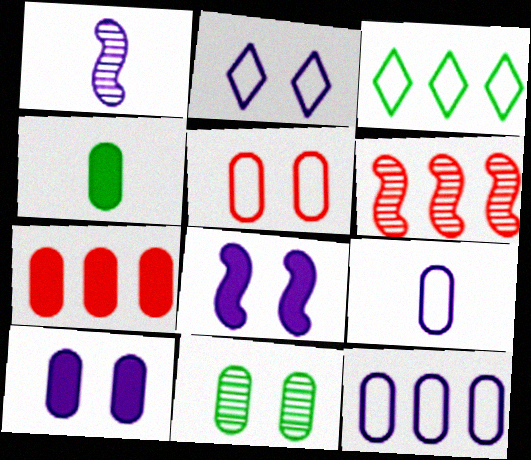[[2, 4, 6], 
[4, 7, 10], 
[5, 10, 11], 
[7, 9, 11]]